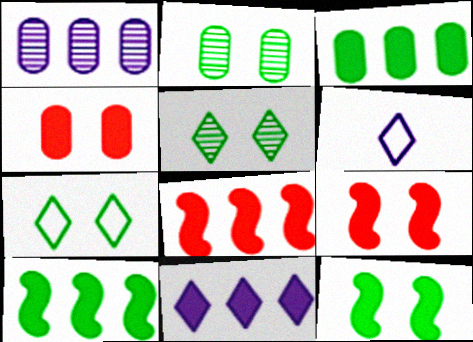[[2, 6, 8], 
[2, 7, 12], 
[3, 8, 11]]